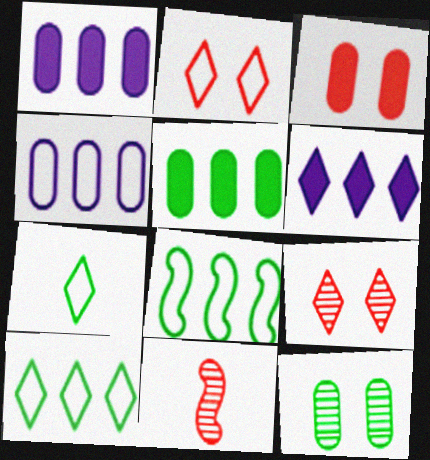[[6, 7, 9]]